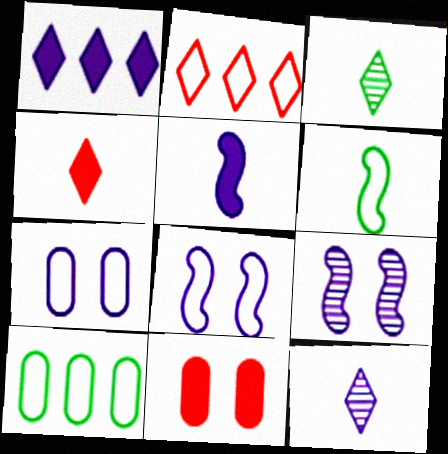[[2, 6, 7], 
[4, 9, 10]]